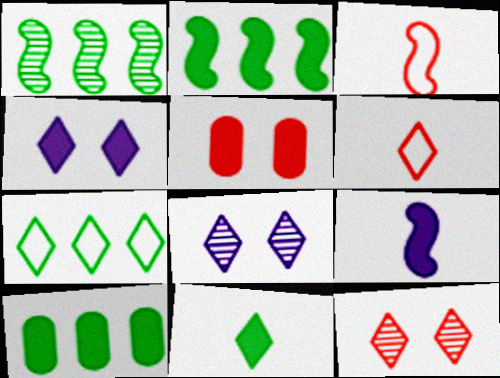[[1, 7, 10], 
[3, 8, 10]]